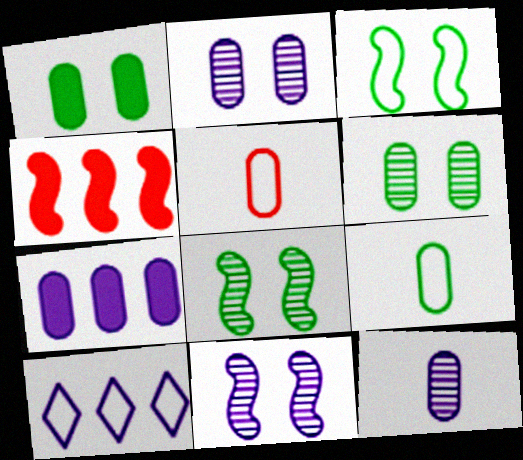[[3, 5, 10], 
[5, 6, 7]]